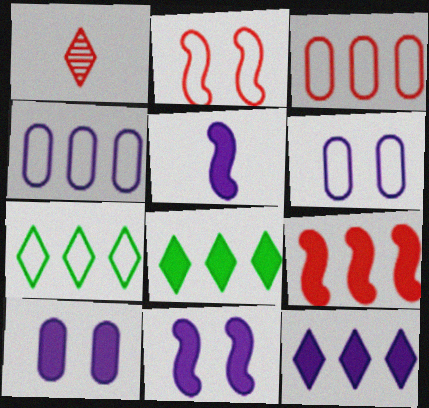[[5, 10, 12]]